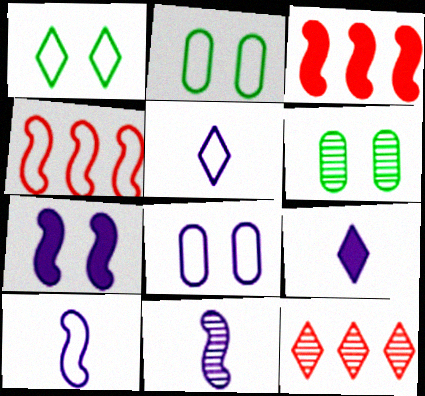[[1, 9, 12], 
[2, 4, 5], 
[3, 5, 6], 
[4, 6, 9], 
[6, 11, 12]]